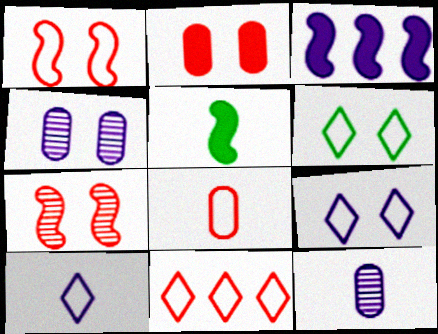[[1, 8, 11], 
[3, 4, 10], 
[3, 9, 12], 
[4, 5, 11], 
[6, 10, 11]]